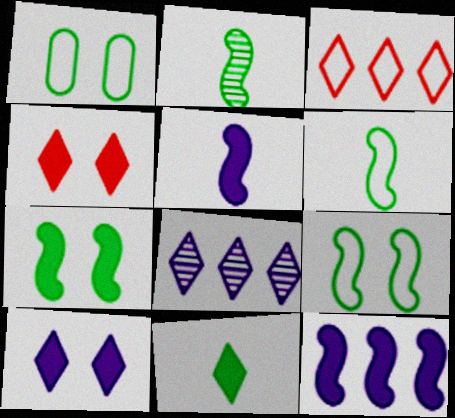[]